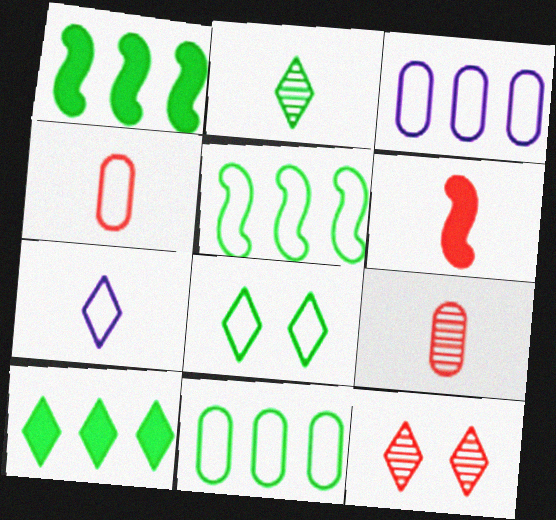[[2, 8, 10], 
[7, 10, 12]]